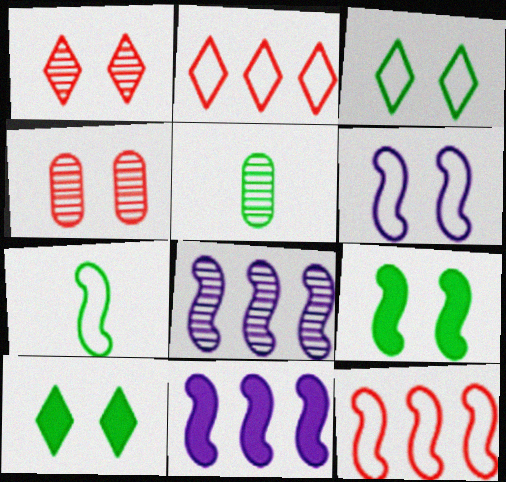[[1, 5, 8], 
[4, 6, 10], 
[6, 7, 12]]